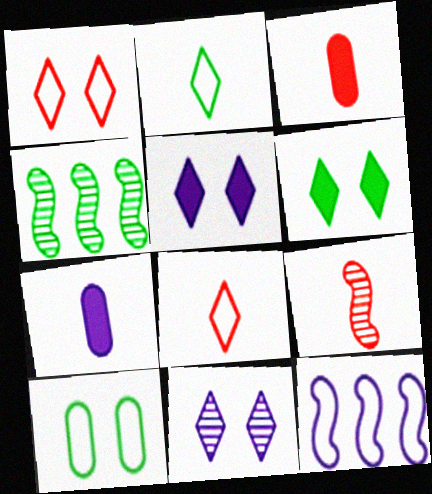[[1, 4, 7], 
[1, 6, 11], 
[2, 7, 9], 
[3, 8, 9], 
[7, 11, 12], 
[8, 10, 12]]